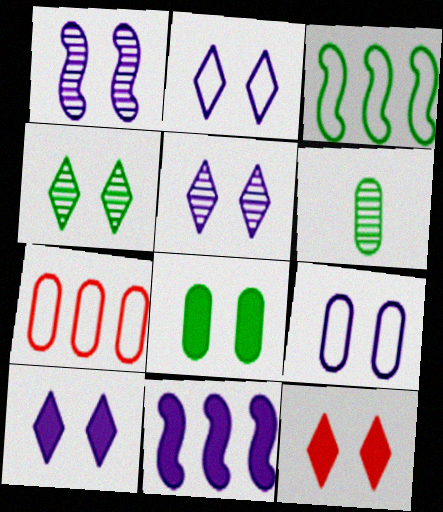[[1, 9, 10], 
[2, 4, 12], 
[2, 5, 10]]